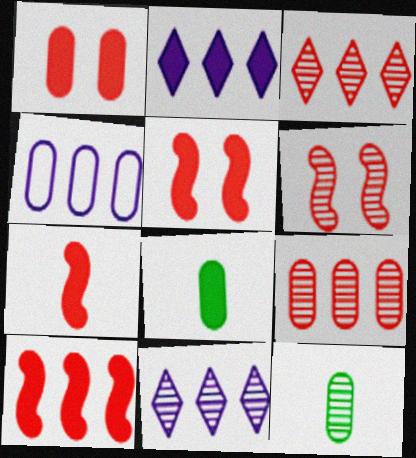[[1, 4, 12], 
[2, 5, 8], 
[5, 7, 10], 
[6, 11, 12]]